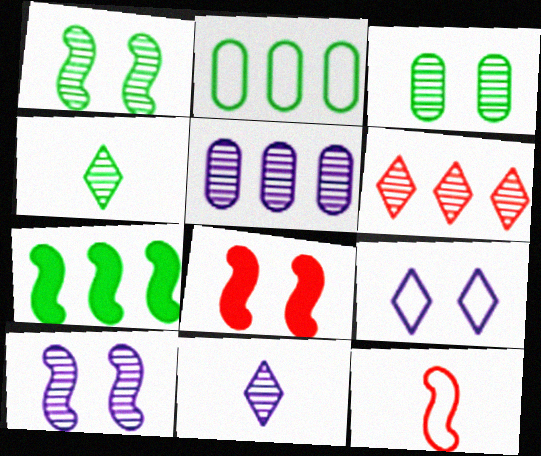[[2, 8, 11], 
[2, 9, 12], 
[3, 8, 9], 
[5, 10, 11], 
[7, 10, 12]]